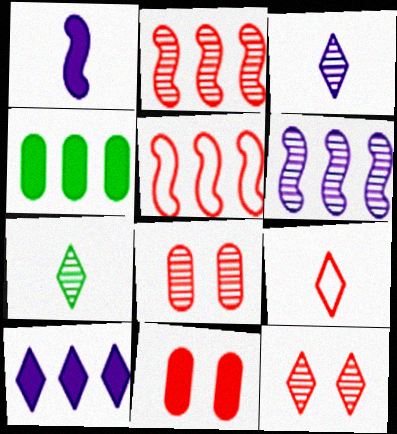[[2, 9, 11], 
[6, 7, 8]]